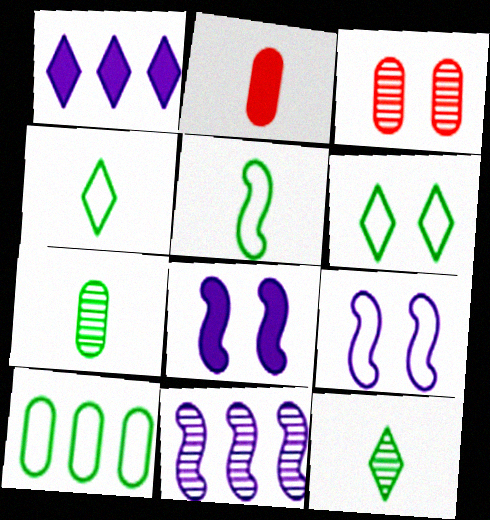[[1, 3, 5], 
[2, 6, 11], 
[3, 6, 8], 
[3, 11, 12], 
[5, 6, 10]]